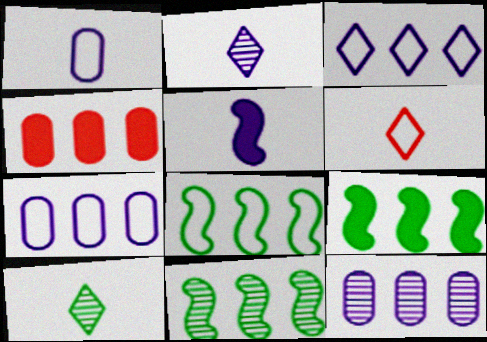[[1, 2, 5], 
[3, 4, 11], 
[8, 9, 11]]